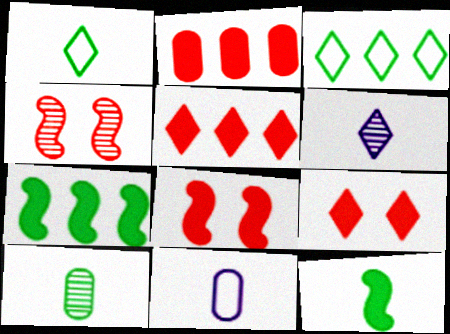[[1, 10, 12], 
[3, 6, 9]]